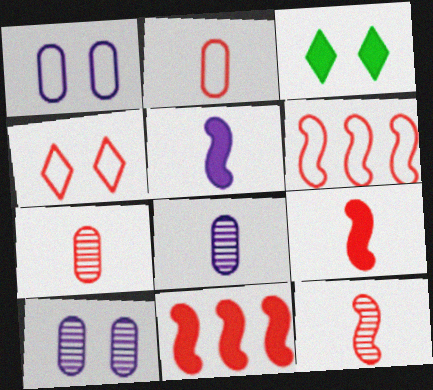[[2, 4, 6], 
[3, 6, 8], 
[4, 7, 11]]